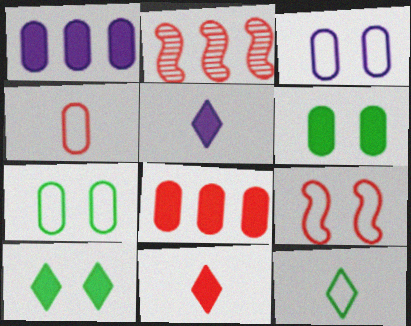[[2, 5, 7]]